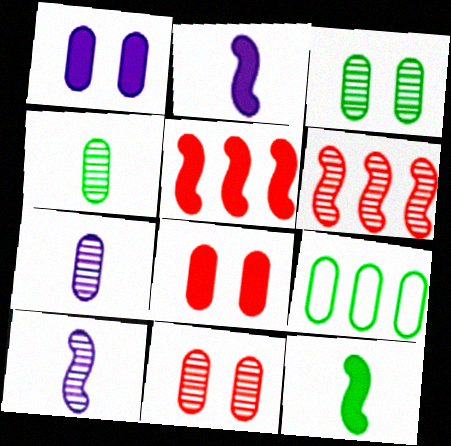[[7, 8, 9]]